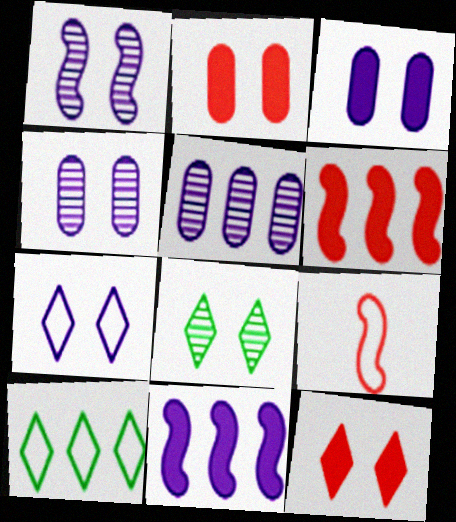[[1, 3, 7], 
[5, 6, 10], 
[7, 8, 12]]